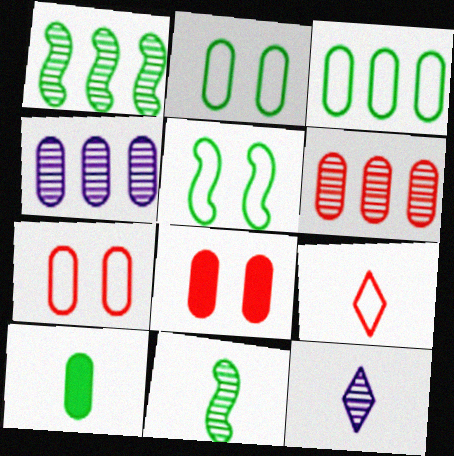[[4, 7, 10]]